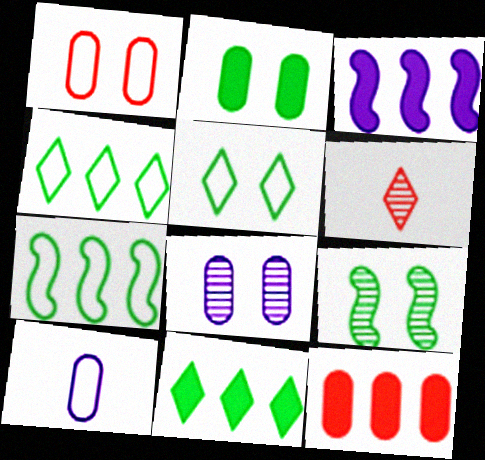[[1, 2, 8], 
[2, 5, 9], 
[3, 11, 12]]